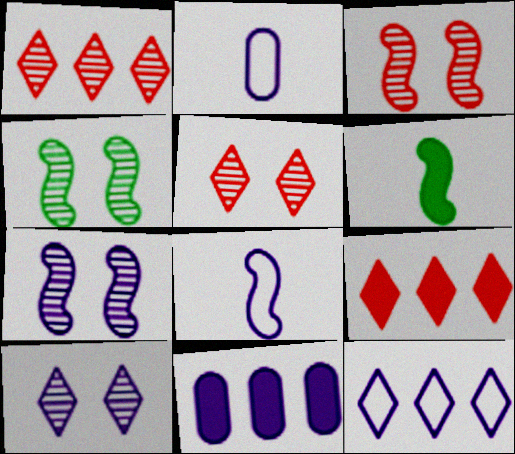[[2, 4, 9], 
[3, 4, 7], 
[8, 10, 11]]